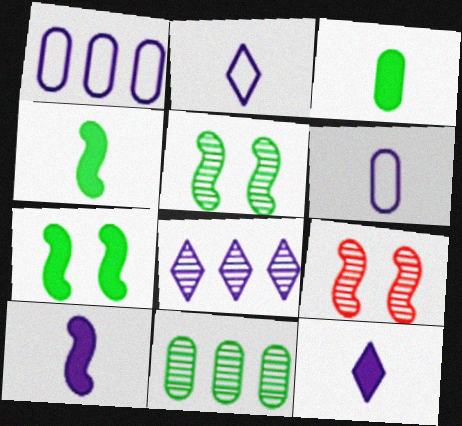[]